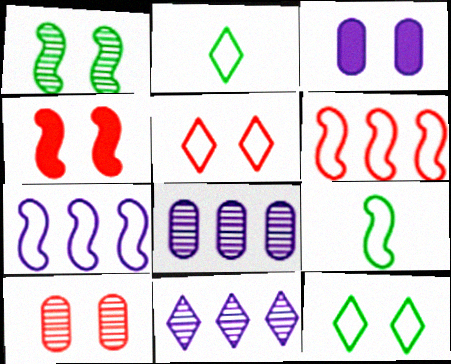[[1, 3, 5], 
[2, 4, 8], 
[4, 5, 10]]